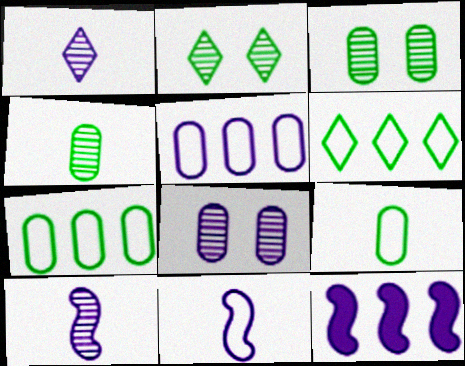[]